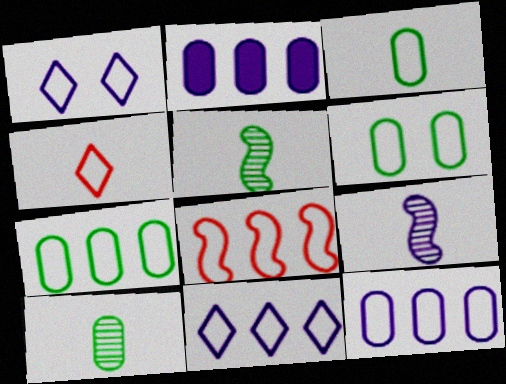[[1, 2, 9], 
[1, 3, 8], 
[3, 6, 7], 
[7, 8, 11]]